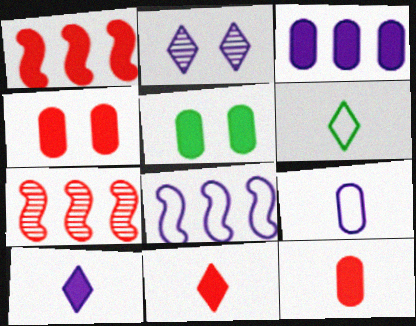[[1, 4, 11], 
[1, 5, 10], 
[3, 5, 12]]